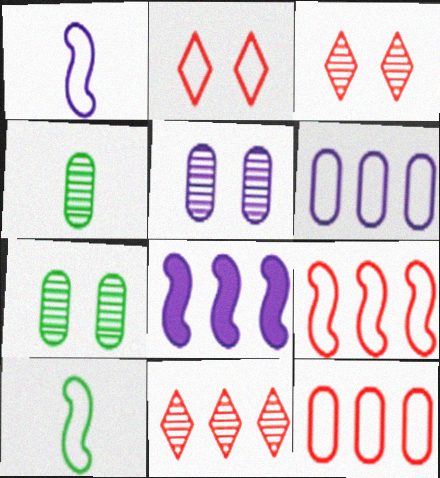[[2, 4, 8], 
[2, 6, 10]]